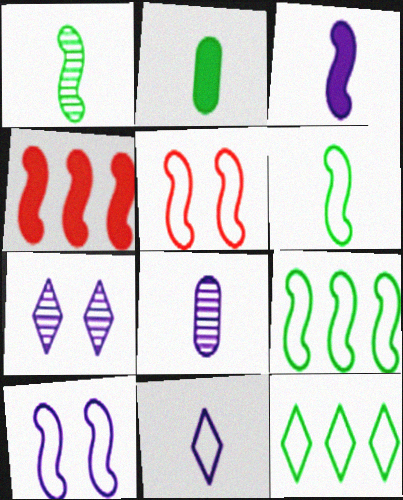[[1, 4, 10], 
[3, 8, 11]]